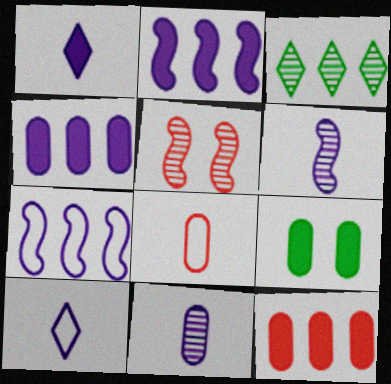[[3, 5, 11], 
[3, 7, 12]]